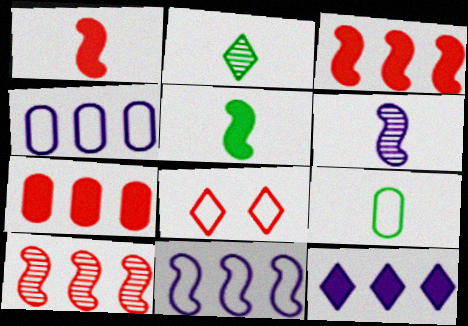[[2, 5, 9], 
[2, 8, 12], 
[8, 9, 11]]